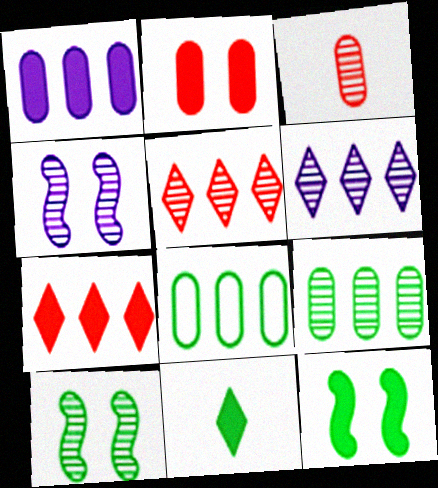[[3, 6, 10], 
[8, 10, 11]]